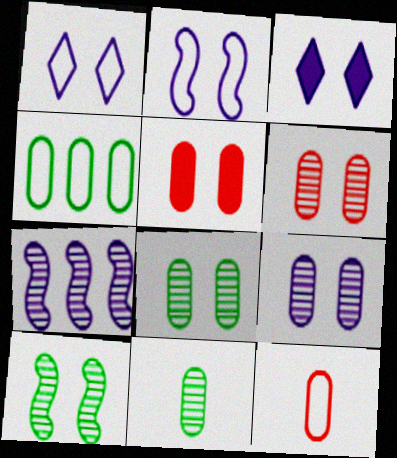[[1, 5, 10], 
[2, 3, 9], 
[6, 8, 9]]